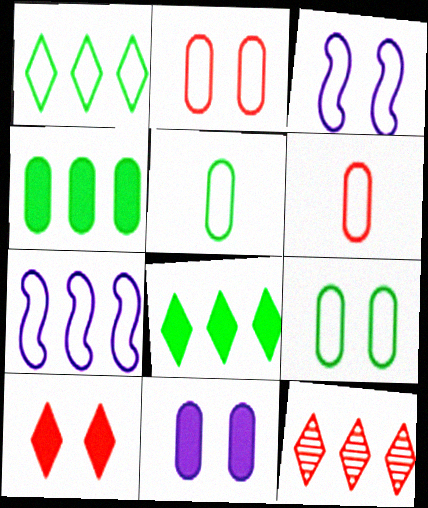[[1, 3, 6], 
[4, 7, 12]]